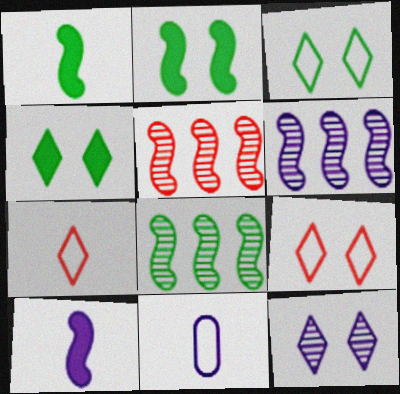[[4, 5, 11], 
[4, 9, 12], 
[5, 6, 8]]